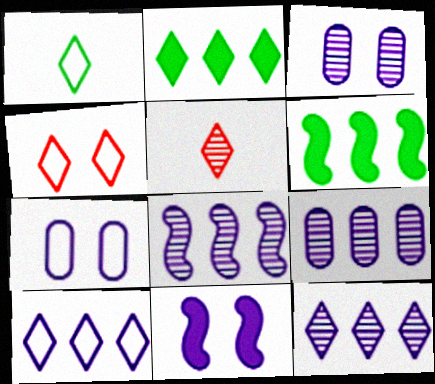[[1, 4, 10], 
[5, 6, 7], 
[8, 9, 12]]